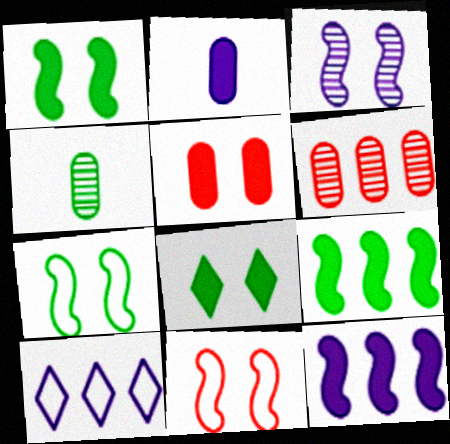[[1, 3, 11], 
[2, 3, 10], 
[6, 9, 10]]